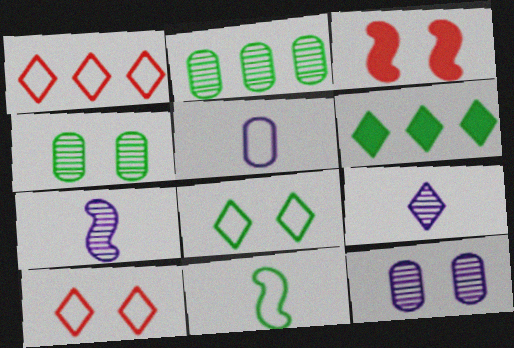[[3, 8, 12], 
[4, 6, 11], 
[6, 9, 10]]